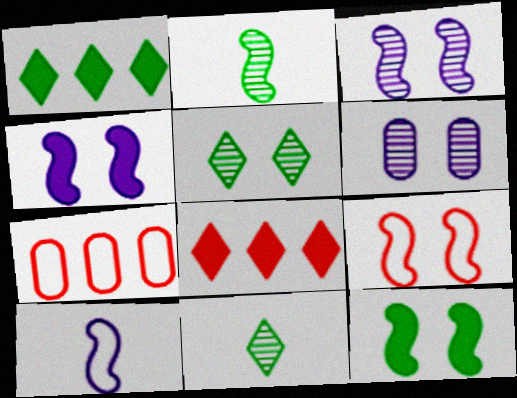[[3, 9, 12], 
[4, 7, 11]]